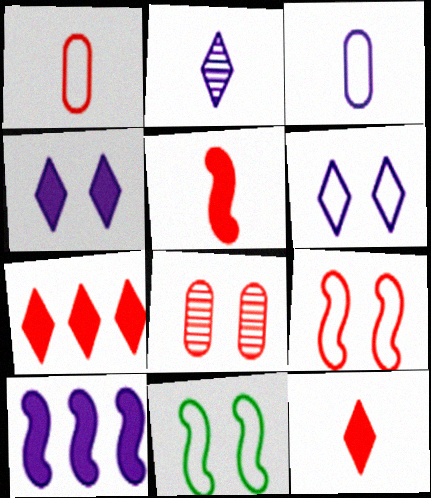[[4, 8, 11]]